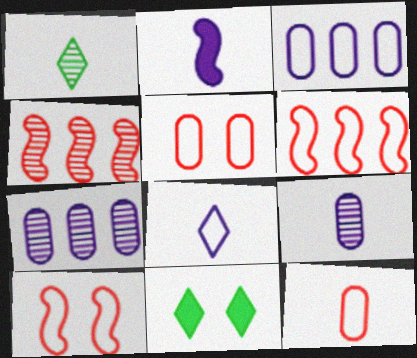[[1, 2, 12], 
[2, 8, 9], 
[6, 9, 11]]